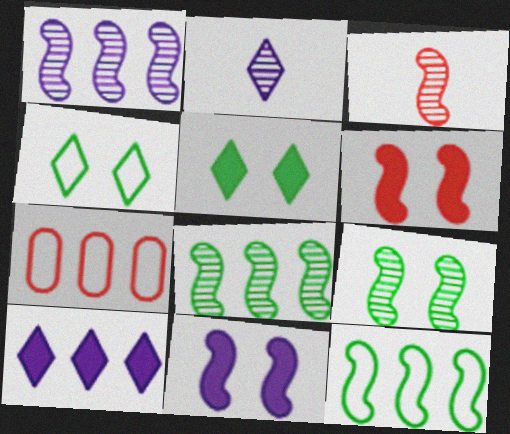[[1, 3, 9], 
[3, 11, 12], 
[7, 8, 10]]